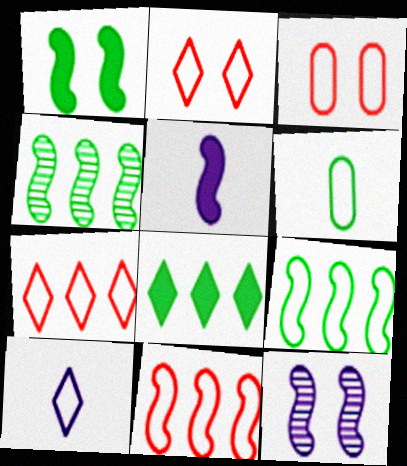[[3, 9, 10]]